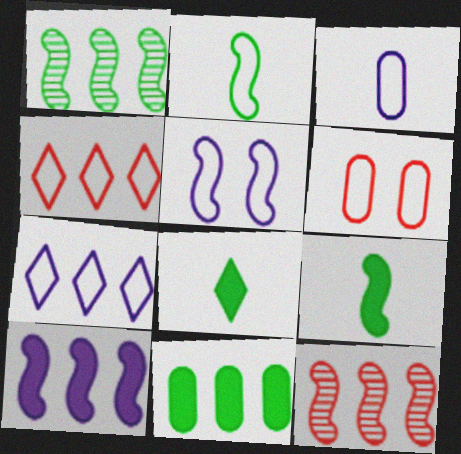[[2, 6, 7], 
[3, 5, 7], 
[5, 9, 12], 
[7, 11, 12]]